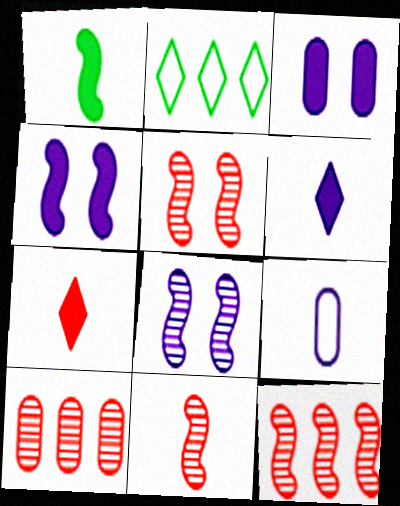[[2, 3, 11], 
[5, 11, 12]]